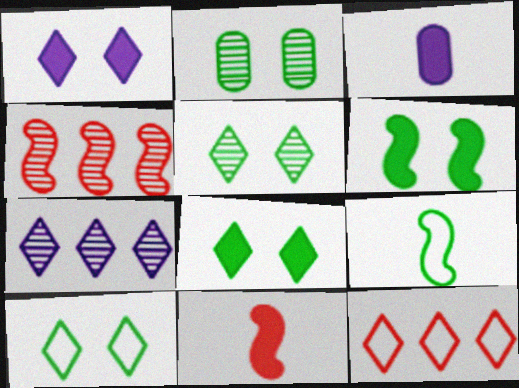[[2, 6, 10], 
[3, 4, 10], 
[5, 8, 10]]